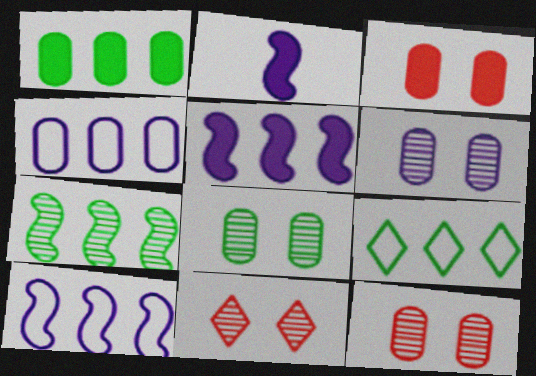[[1, 7, 9], 
[2, 9, 12], 
[6, 8, 12]]